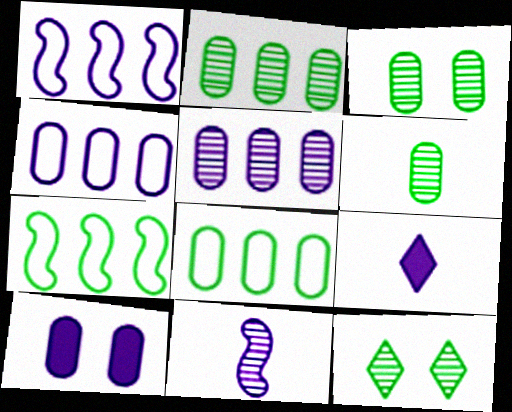[[2, 3, 6]]